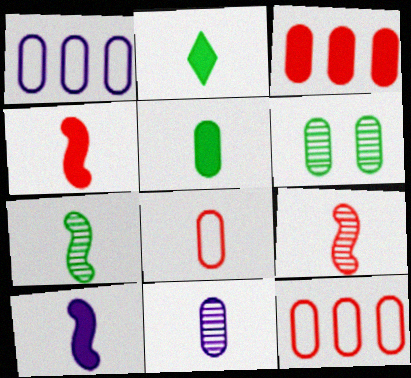[[5, 8, 11]]